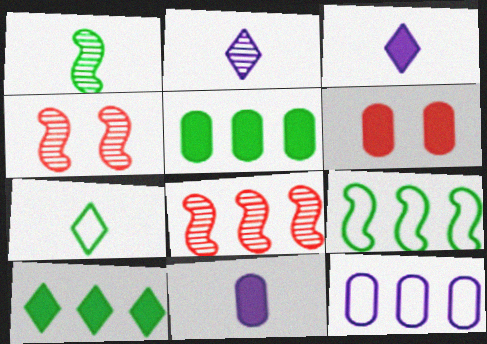[[2, 6, 9], 
[5, 6, 11], 
[8, 10, 12]]